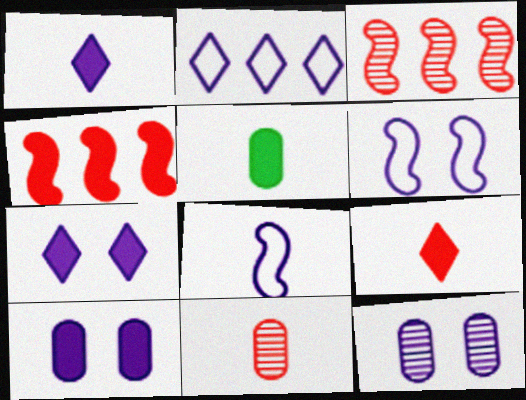[[4, 5, 7], 
[6, 7, 12]]